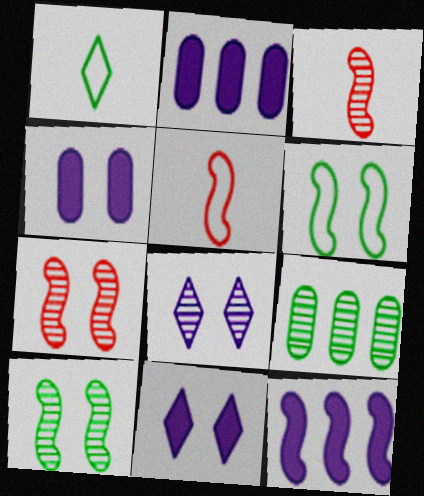[[1, 2, 7], 
[3, 6, 12], 
[3, 8, 9], 
[5, 9, 11], 
[5, 10, 12]]